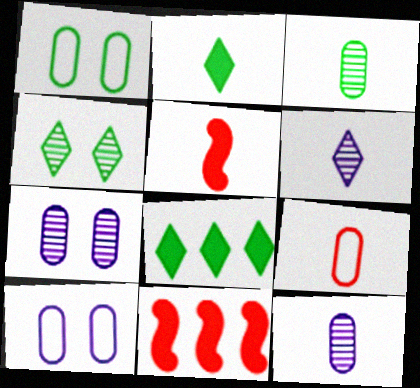[[1, 6, 11]]